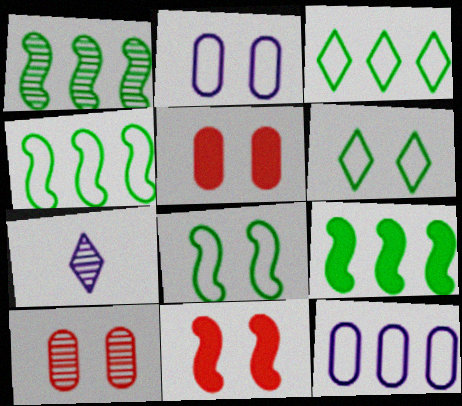[[1, 4, 9], 
[1, 7, 10], 
[4, 5, 7]]